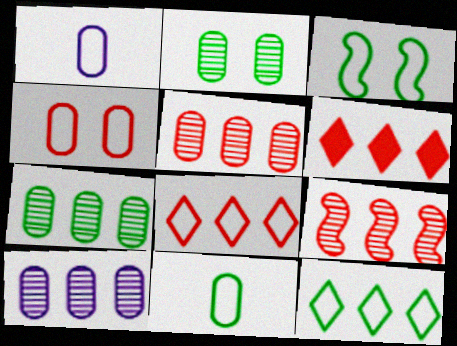[[1, 3, 8], 
[3, 11, 12], 
[5, 7, 10]]